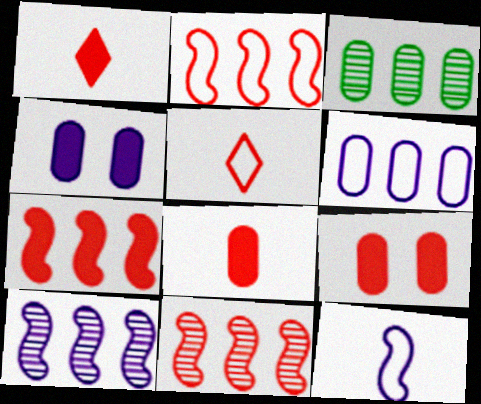[[1, 7, 9], 
[2, 7, 11], 
[5, 9, 11]]